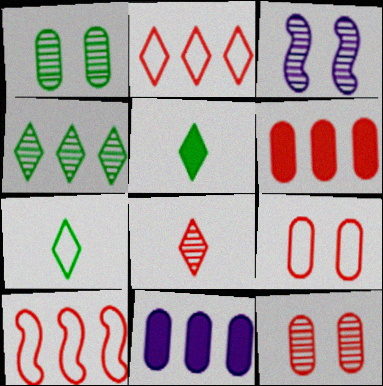[[3, 6, 7], 
[4, 10, 11]]